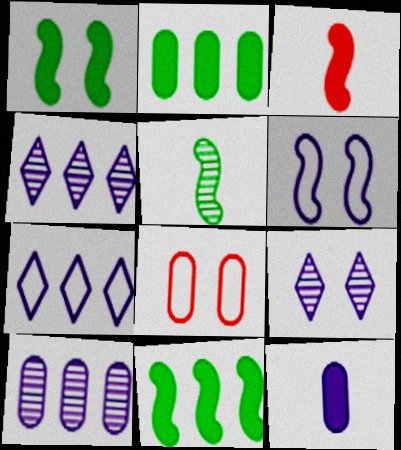[[1, 8, 9], 
[4, 6, 12]]